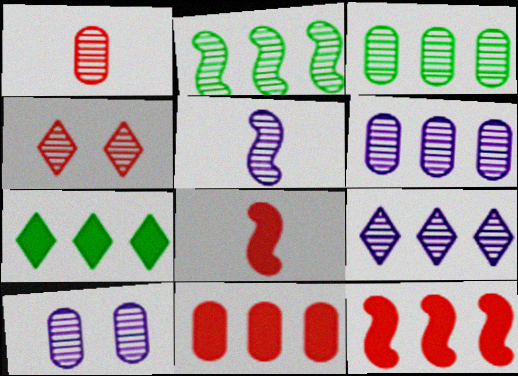[[1, 3, 10], 
[3, 4, 5], 
[5, 9, 10]]